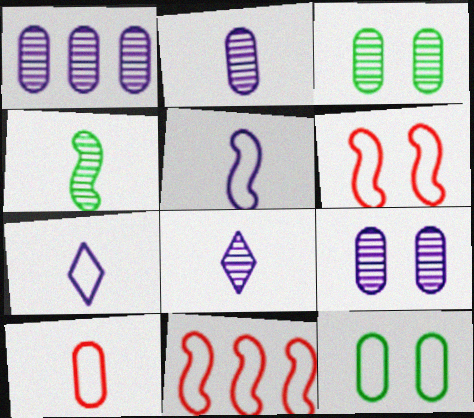[[1, 2, 9], 
[7, 11, 12]]